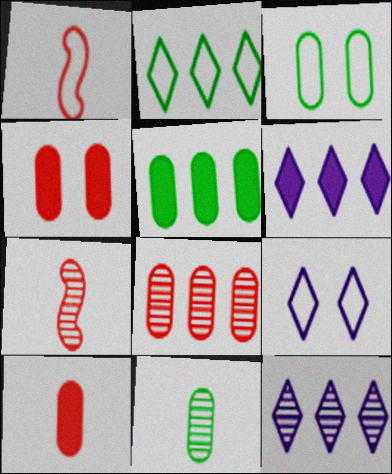[[3, 5, 11], 
[3, 6, 7], 
[5, 7, 9]]